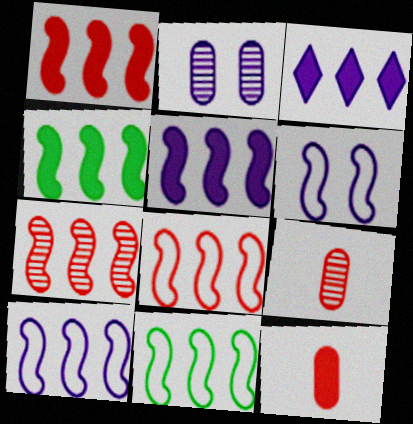[[1, 4, 5], 
[1, 7, 8], 
[4, 7, 10], 
[5, 7, 11], 
[8, 10, 11]]